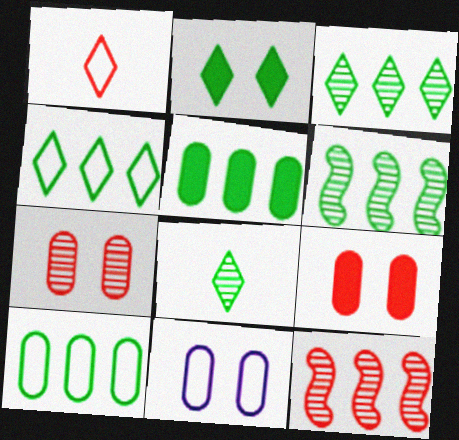[[1, 9, 12], 
[2, 4, 8], 
[4, 5, 6]]